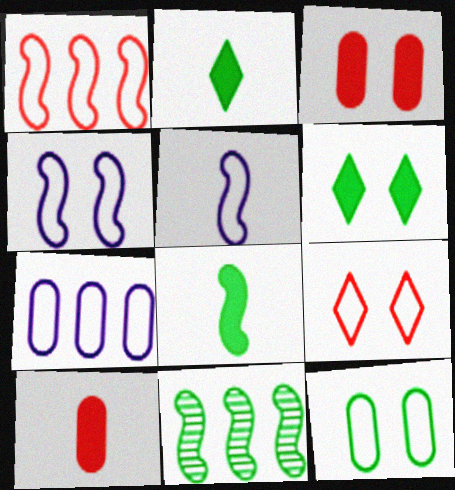[[2, 11, 12], 
[4, 9, 12]]